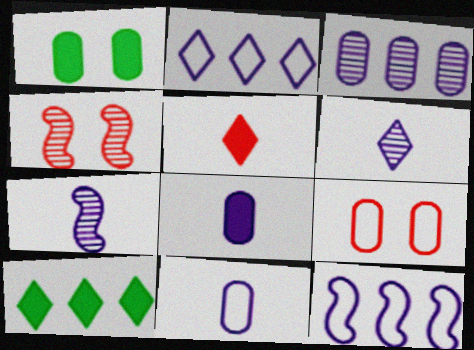[[4, 10, 11], 
[7, 9, 10]]